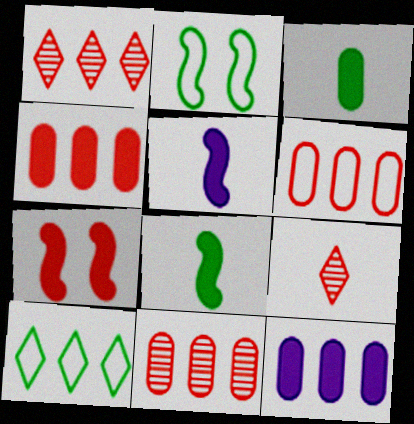[[2, 9, 12], 
[4, 6, 11], 
[6, 7, 9]]